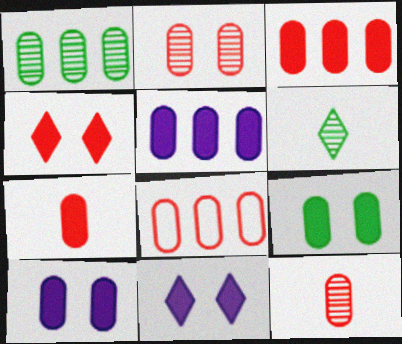[[1, 5, 8], 
[2, 7, 8], 
[5, 7, 9]]